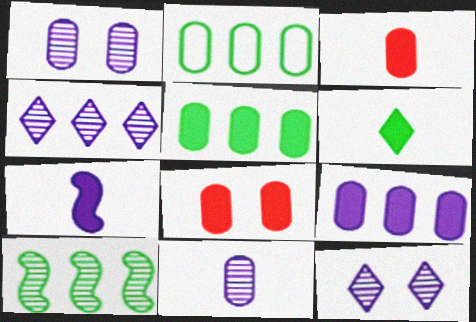[[1, 2, 3], 
[2, 8, 11], 
[3, 6, 7]]